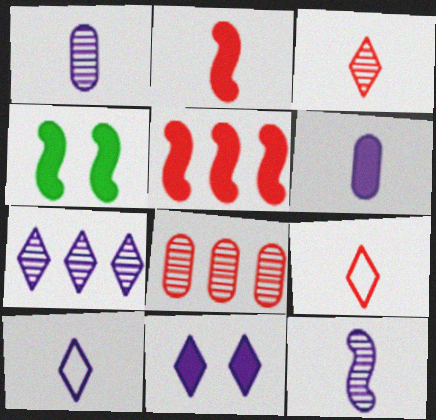[[4, 8, 10], 
[6, 10, 12], 
[7, 10, 11]]